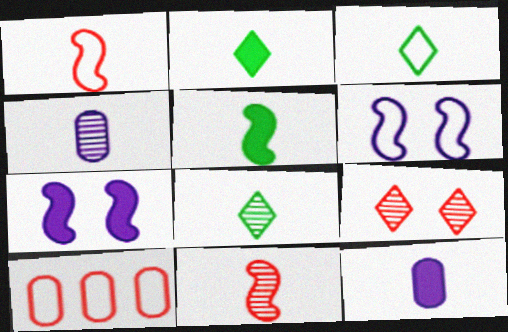[[1, 2, 4], 
[1, 8, 12], 
[2, 3, 8], 
[3, 6, 10], 
[3, 11, 12], 
[4, 8, 11], 
[7, 8, 10]]